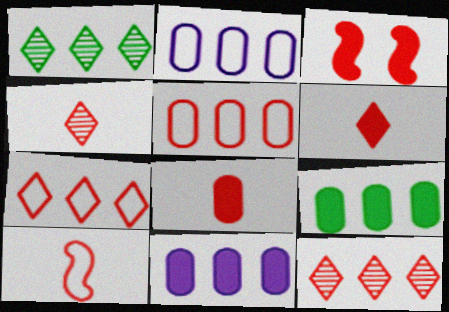[[3, 4, 5], 
[4, 8, 10]]